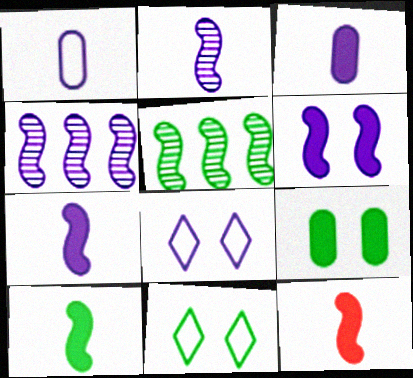[[3, 4, 8], 
[7, 10, 12]]